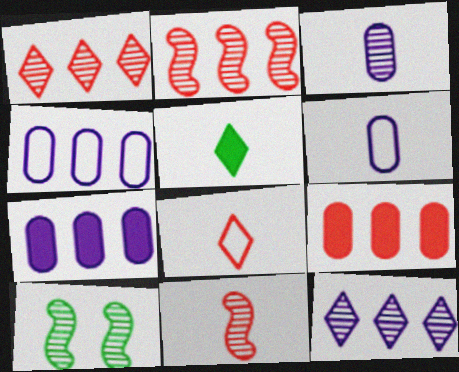[[1, 3, 10], 
[5, 6, 11], 
[7, 8, 10]]